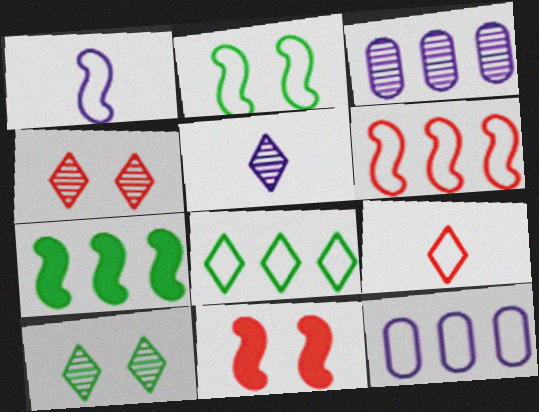[[1, 2, 6], 
[2, 9, 12], 
[6, 8, 12]]